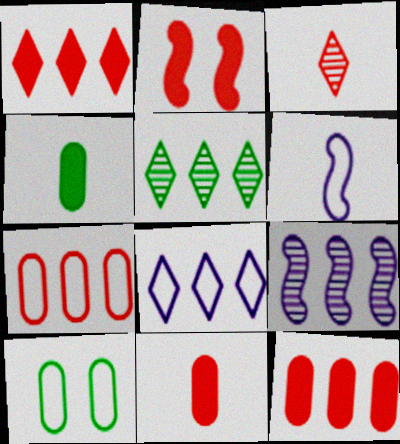[[1, 2, 11], 
[1, 5, 8], 
[2, 3, 7], 
[3, 4, 6]]